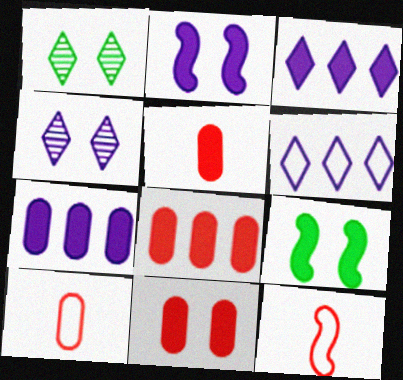[[1, 7, 12], 
[3, 5, 9], 
[5, 8, 11]]